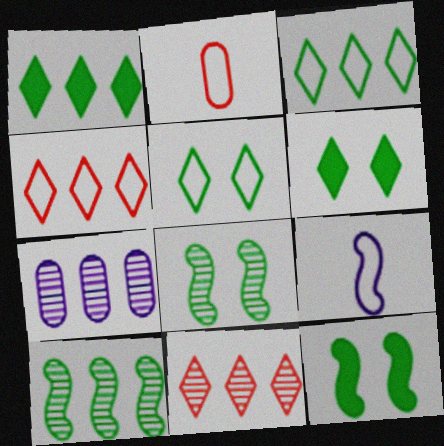[[7, 10, 11]]